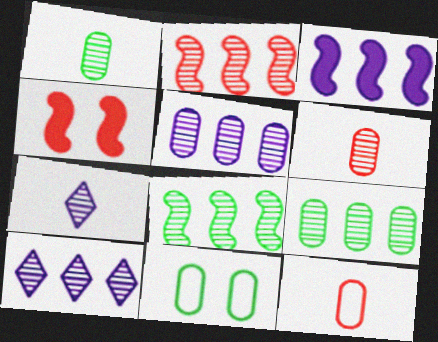[[2, 9, 10]]